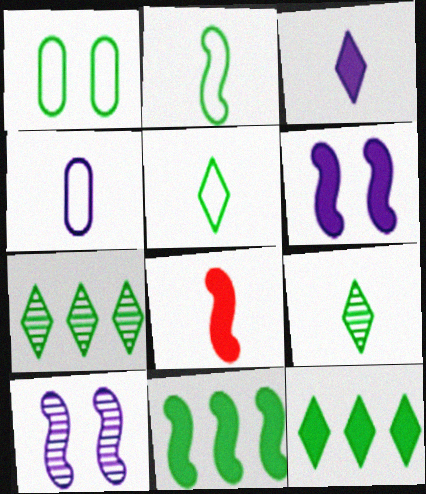[[1, 9, 11], 
[4, 8, 9], 
[6, 8, 11]]